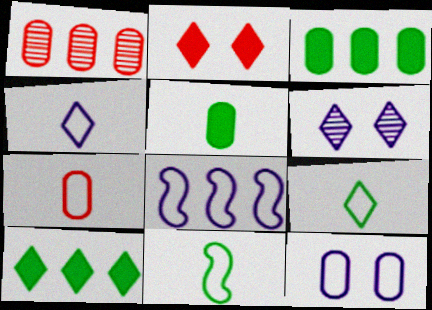[[1, 5, 12], 
[1, 8, 10], 
[4, 7, 11], 
[4, 8, 12]]